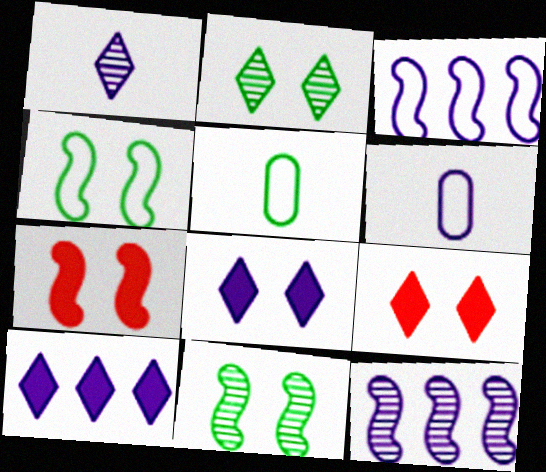[[5, 9, 12], 
[6, 8, 12]]